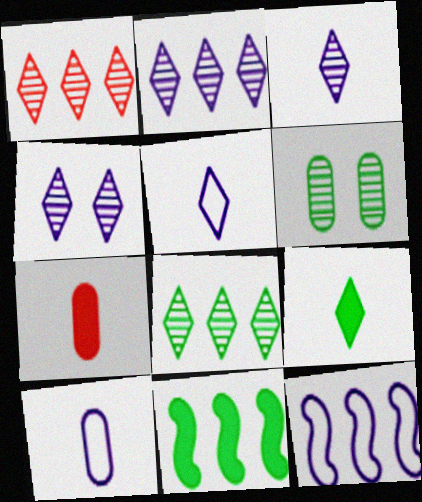[[1, 2, 8], 
[2, 3, 4]]